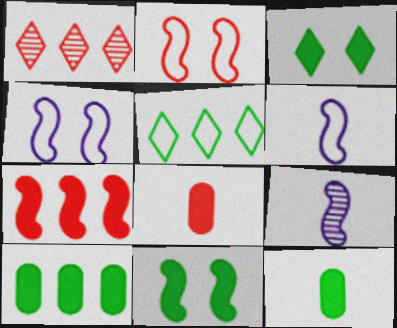[[1, 2, 8], 
[1, 4, 12]]